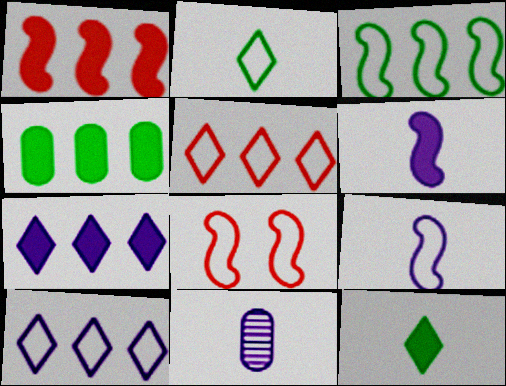[[1, 4, 7], 
[3, 8, 9]]